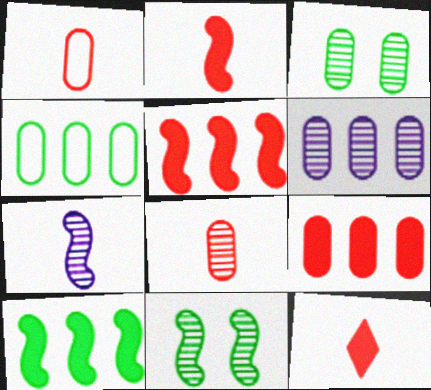[[3, 6, 8], 
[4, 6, 9]]